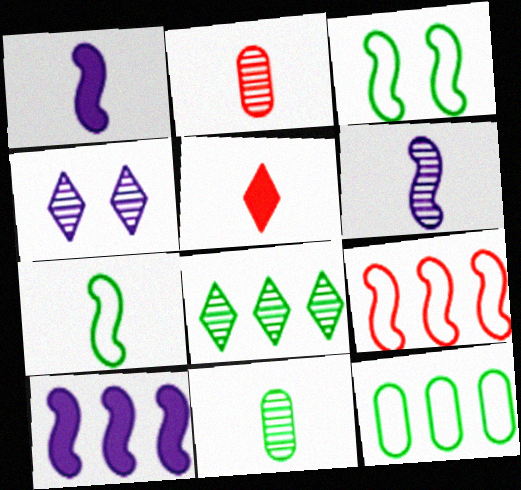[]